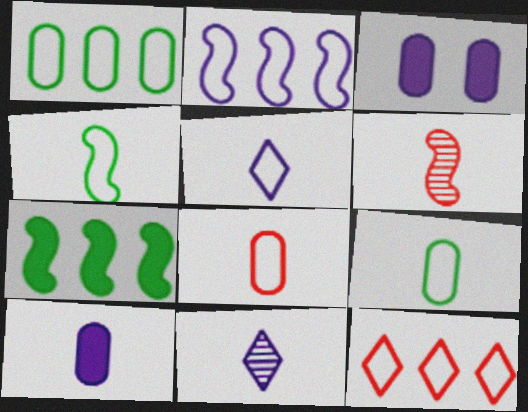[[1, 2, 12], 
[2, 3, 11], 
[4, 5, 8]]